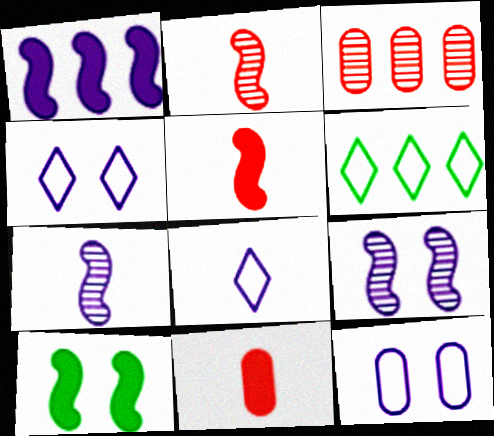[[1, 3, 6], 
[1, 5, 10], 
[3, 8, 10], 
[6, 9, 11]]